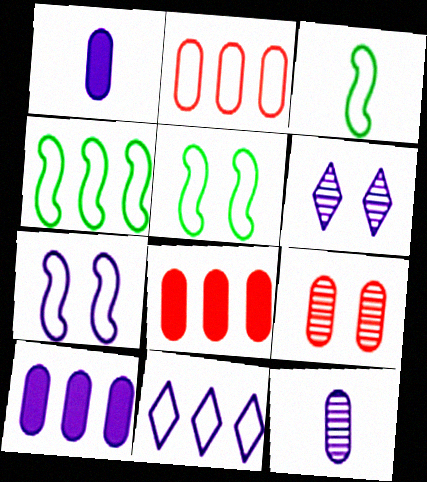[[2, 4, 11], 
[3, 4, 5], 
[3, 6, 8]]